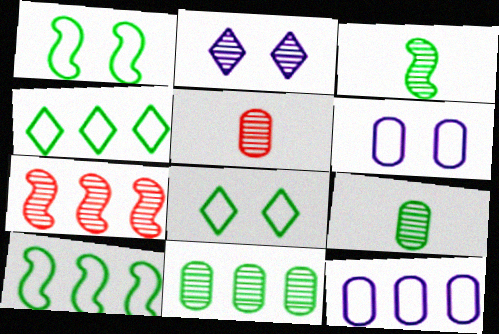[[2, 7, 9]]